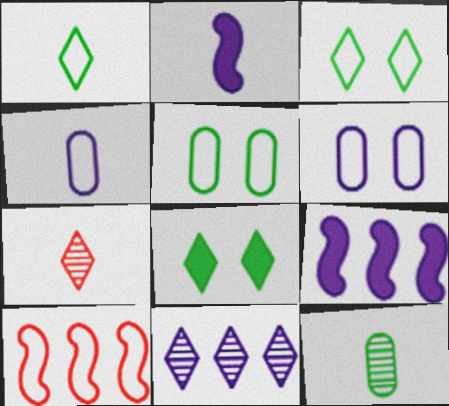[[1, 6, 10], 
[2, 6, 11], 
[3, 4, 10], 
[5, 7, 9]]